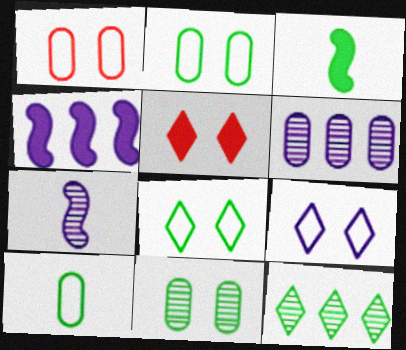[[2, 3, 12]]